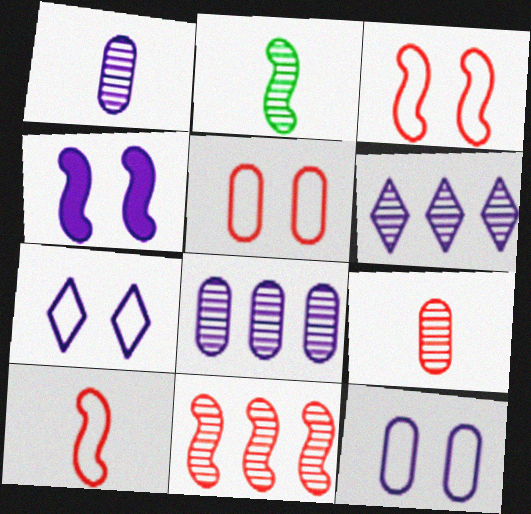[]